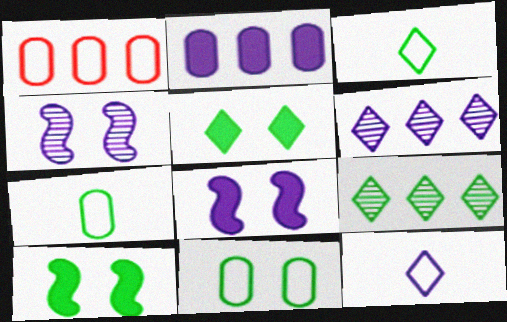[[2, 4, 12], 
[3, 5, 9], 
[7, 9, 10]]